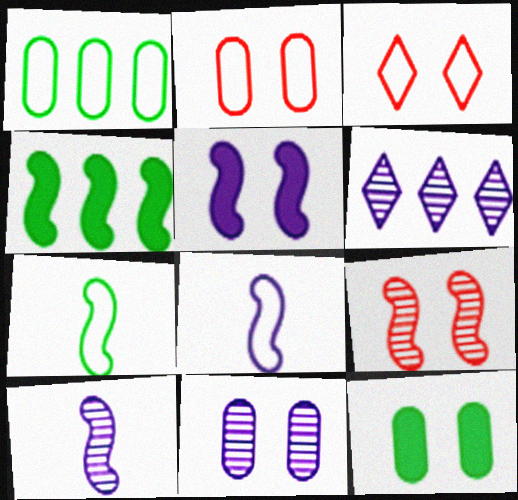[[1, 3, 8], 
[2, 11, 12], 
[4, 8, 9], 
[6, 10, 11]]